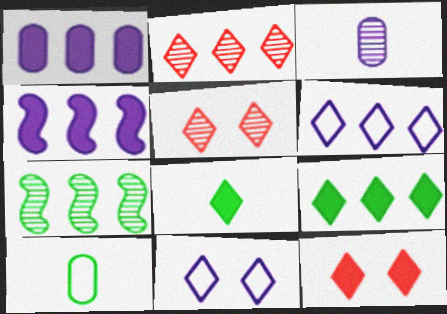[[2, 6, 9], 
[2, 8, 11], 
[3, 4, 11], 
[3, 5, 7], 
[4, 5, 10], 
[5, 6, 8]]